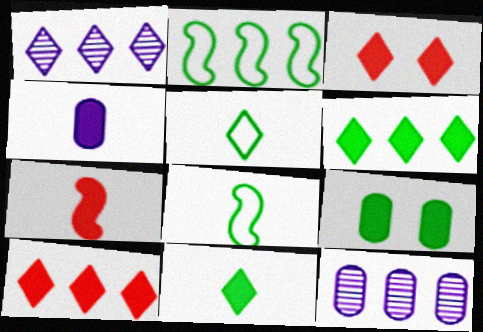[[1, 3, 5], 
[2, 10, 12], 
[3, 8, 12], 
[4, 7, 11]]